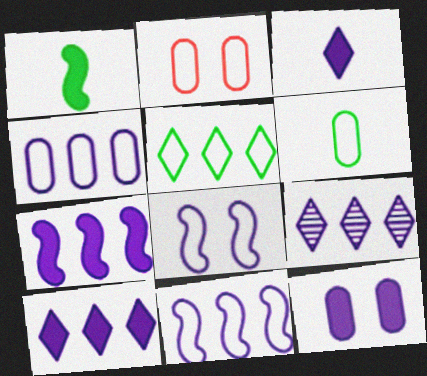[[1, 2, 9], 
[2, 4, 6], 
[3, 7, 12], 
[4, 7, 9]]